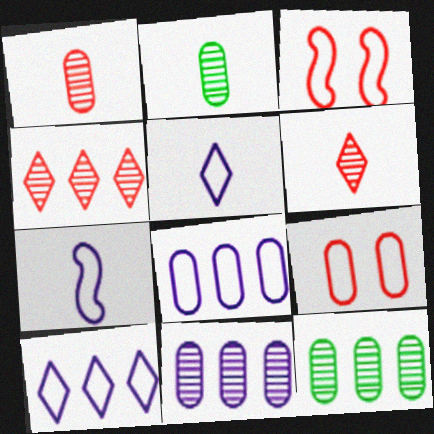[]